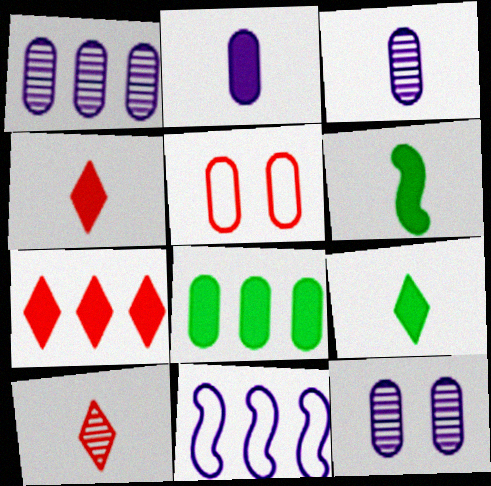[[1, 3, 12], 
[2, 4, 6], 
[3, 5, 8]]